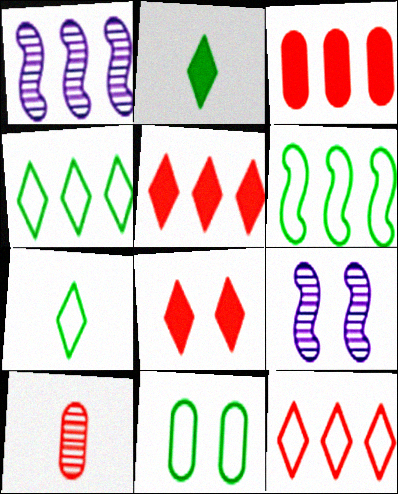[[1, 3, 4], 
[3, 7, 9], 
[6, 7, 11], 
[8, 9, 11]]